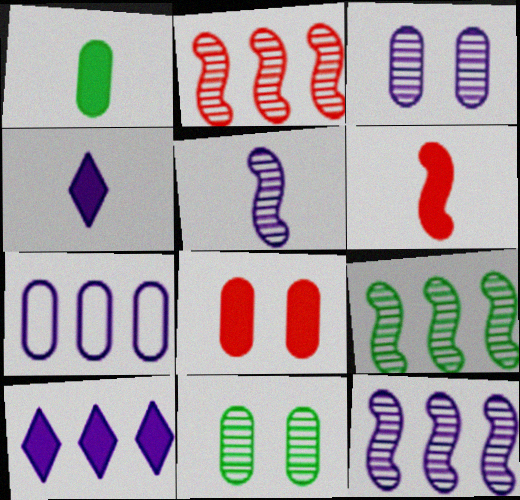[[1, 4, 6], 
[2, 9, 12], 
[7, 10, 12]]